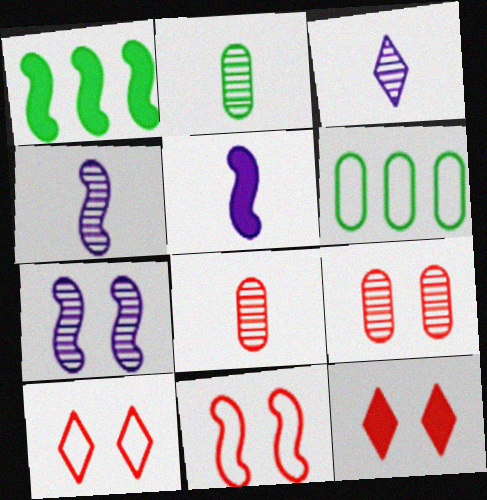[[1, 4, 11], 
[4, 6, 12], 
[9, 11, 12]]